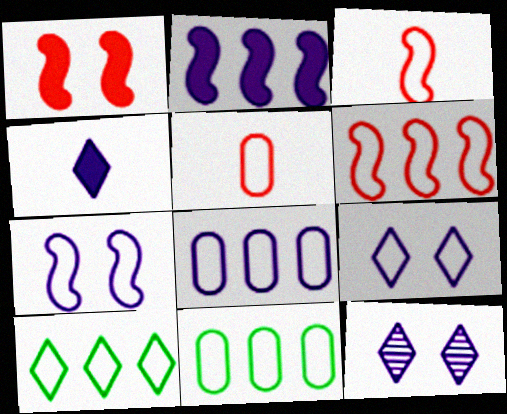[[3, 9, 11], 
[5, 7, 10], 
[6, 8, 10]]